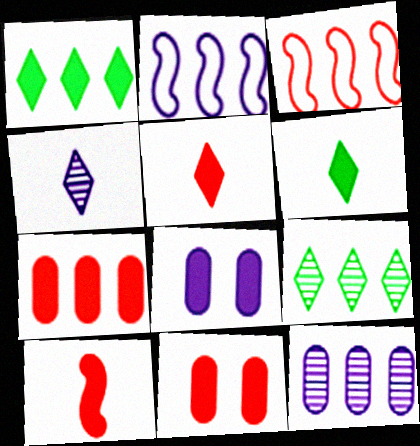[[1, 3, 12], 
[1, 8, 10], 
[2, 4, 8], 
[2, 7, 9]]